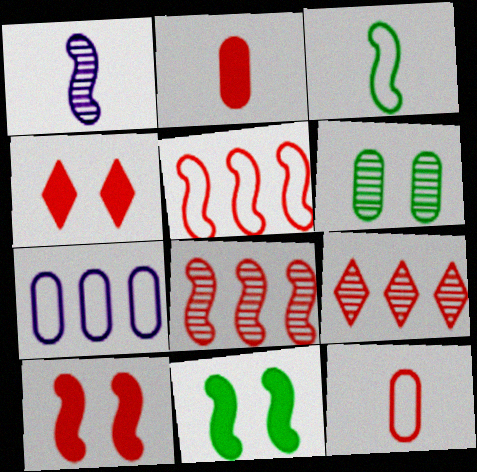[[1, 5, 11], 
[1, 6, 9], 
[2, 6, 7], 
[4, 8, 12], 
[9, 10, 12]]